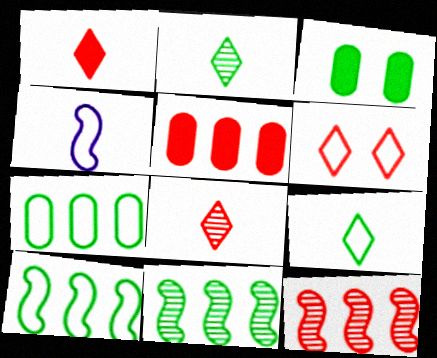[[2, 3, 10], 
[3, 9, 11], 
[4, 6, 7]]